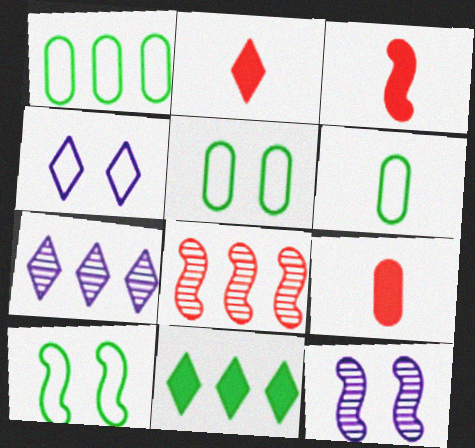[[1, 2, 12], 
[1, 5, 6], 
[2, 3, 9], 
[3, 5, 7], 
[7, 9, 10]]